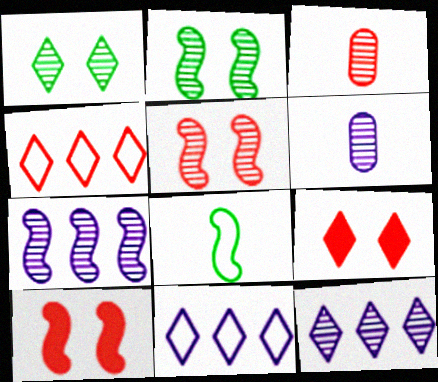[[1, 3, 7], 
[2, 3, 12], 
[3, 4, 10], 
[7, 8, 10]]